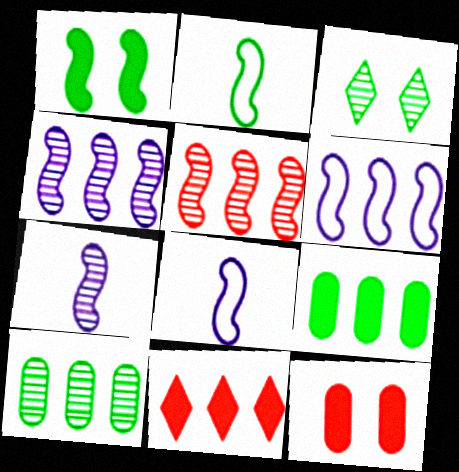[[1, 5, 8], 
[2, 3, 9], 
[6, 10, 11]]